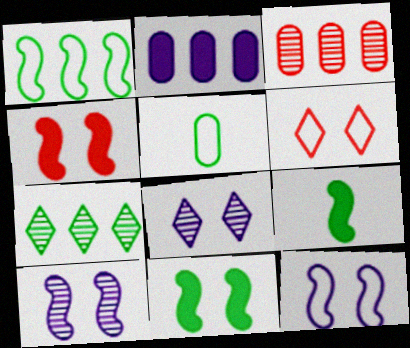[[5, 7, 11]]